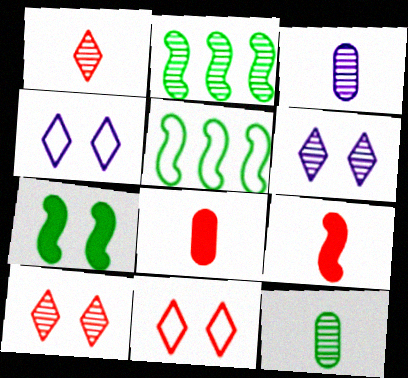[[2, 3, 10], 
[2, 4, 8], 
[5, 6, 8]]